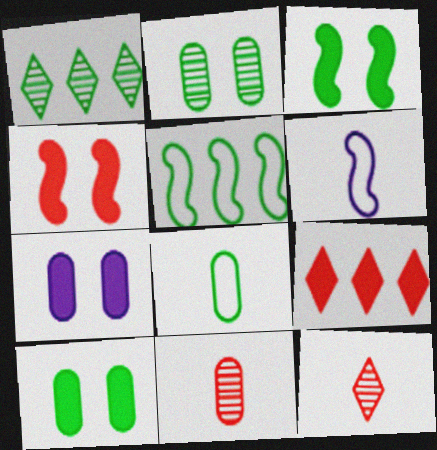[[1, 3, 8], 
[2, 6, 9], 
[5, 7, 12]]